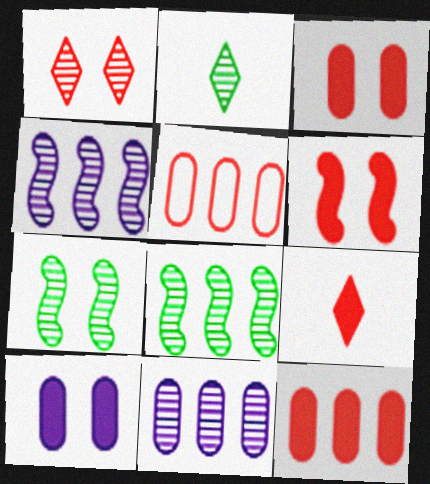[[6, 9, 12]]